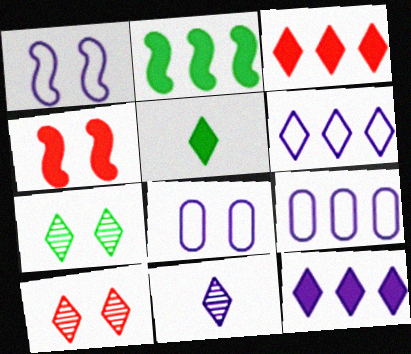[[4, 7, 8], 
[5, 6, 10]]